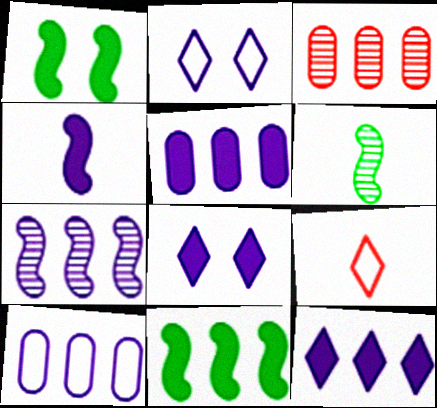[[4, 5, 8], 
[7, 10, 12]]